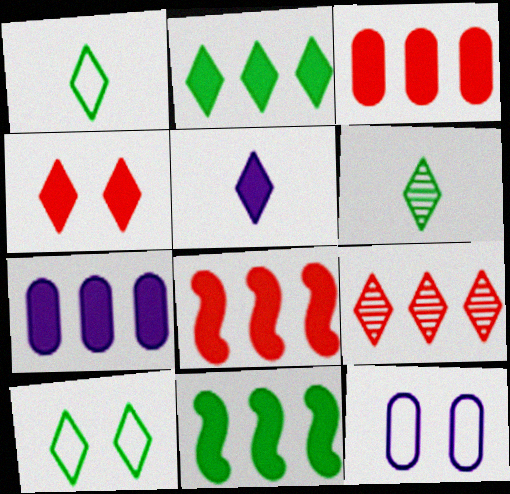[[2, 4, 5], 
[2, 6, 10], 
[2, 7, 8], 
[5, 9, 10], 
[6, 8, 12]]